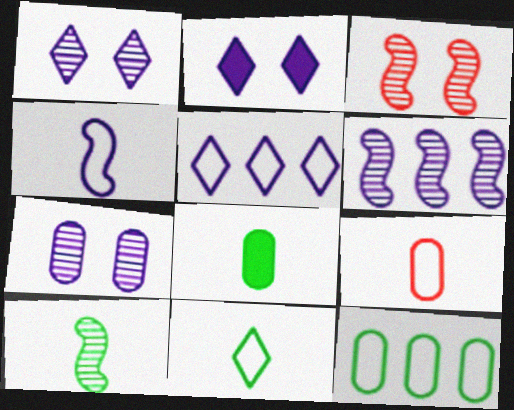[[3, 5, 8], 
[3, 6, 10], 
[4, 9, 11], 
[8, 10, 11]]